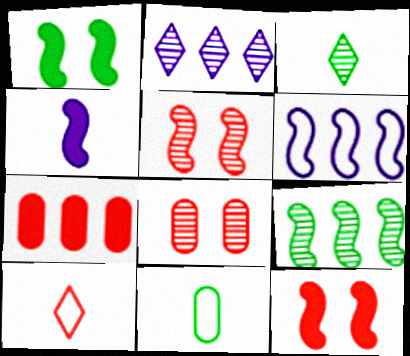[[2, 11, 12], 
[5, 7, 10]]